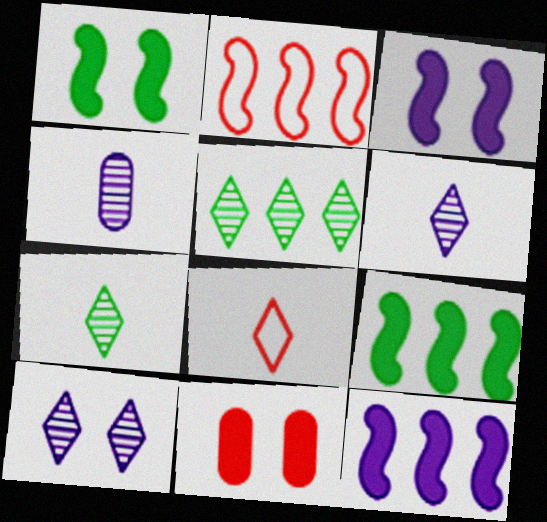[]